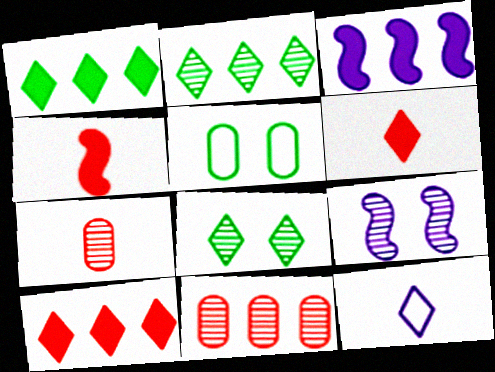[[2, 7, 9], 
[8, 10, 12]]